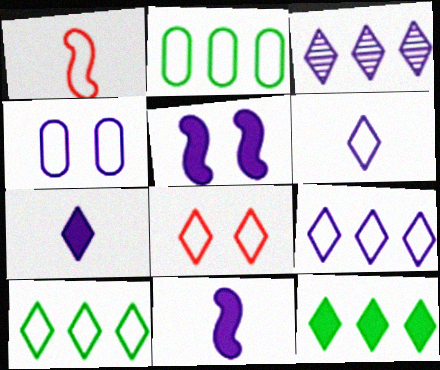[[1, 4, 10], 
[3, 4, 11], 
[6, 8, 10]]